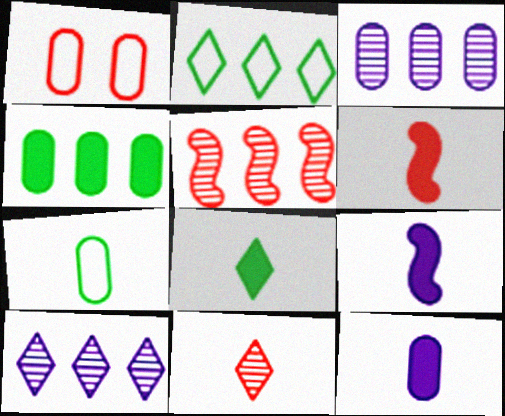[[6, 8, 12], 
[7, 9, 11]]